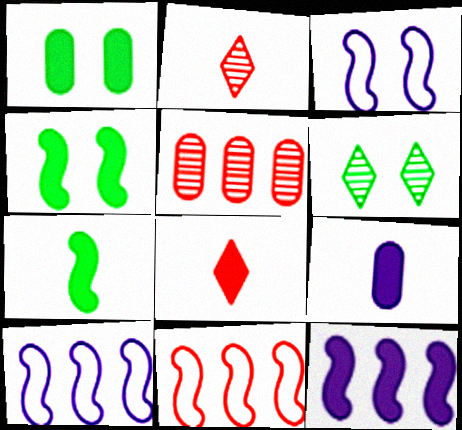[[1, 2, 10], 
[1, 8, 12], 
[6, 9, 11], 
[7, 8, 9]]